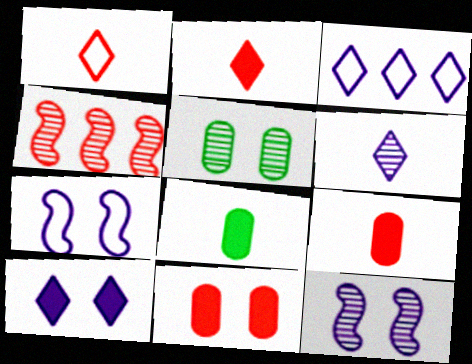[[1, 4, 11], 
[3, 6, 10], 
[4, 5, 6]]